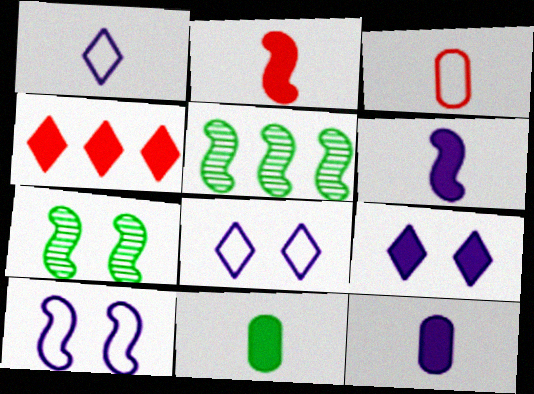[[2, 5, 10], 
[3, 5, 9]]